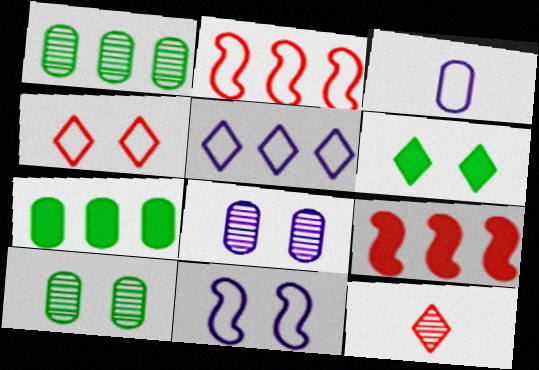[[1, 5, 9], 
[3, 5, 11], 
[5, 6, 12], 
[7, 11, 12]]